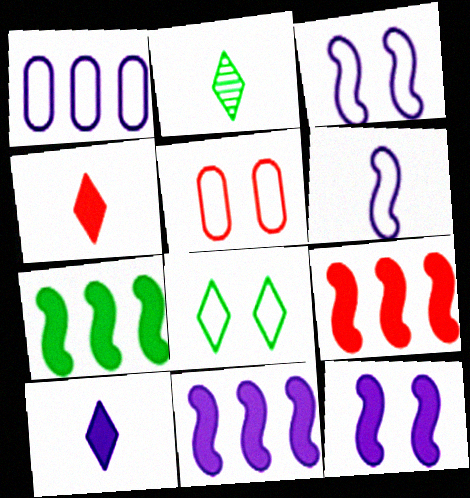[[2, 5, 11], 
[3, 5, 8], 
[7, 9, 11]]